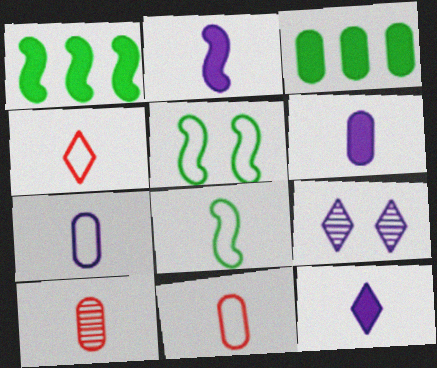[[1, 9, 11], 
[2, 6, 12], 
[4, 7, 8], 
[8, 10, 12]]